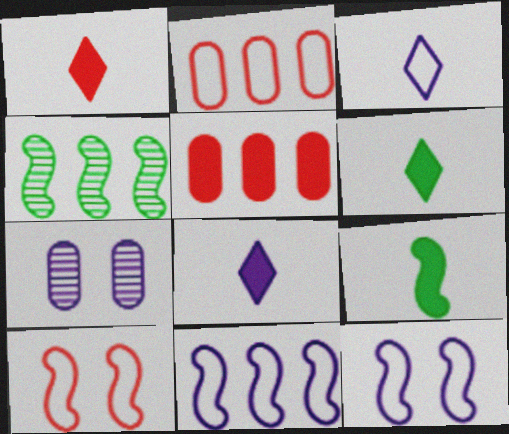[[1, 6, 8], 
[7, 8, 11]]